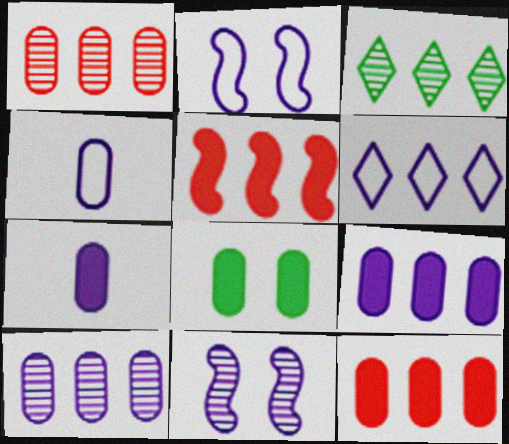[[1, 4, 8], 
[2, 4, 6], 
[6, 7, 11], 
[7, 8, 12]]